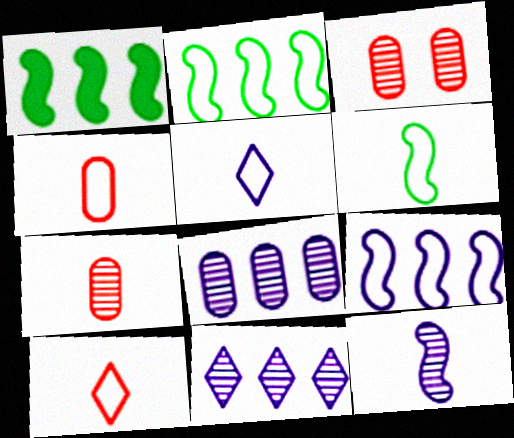[[1, 3, 5], 
[4, 5, 6]]